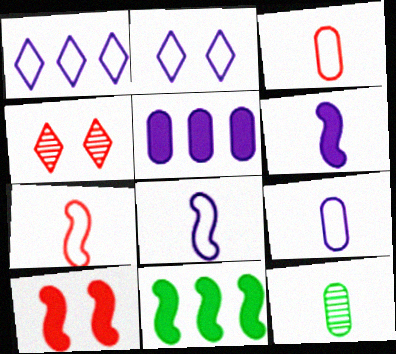[[1, 10, 12], 
[4, 9, 11], 
[6, 10, 11]]